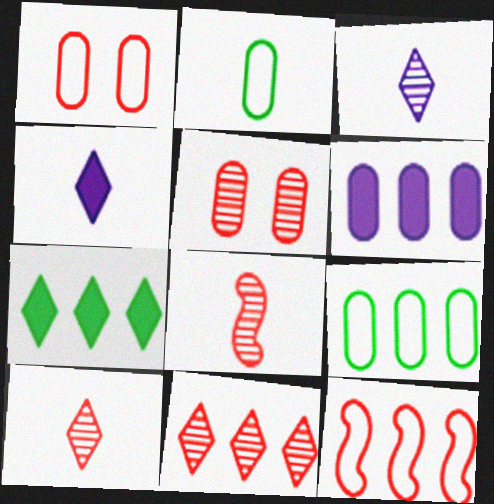[[2, 4, 8], 
[2, 5, 6], 
[5, 8, 11]]